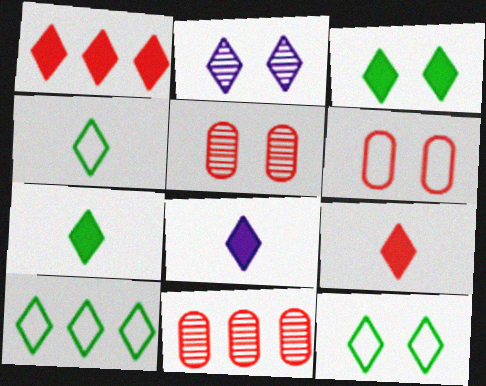[[1, 2, 4], 
[1, 3, 8], 
[2, 9, 10], 
[4, 10, 12], 
[7, 8, 9]]